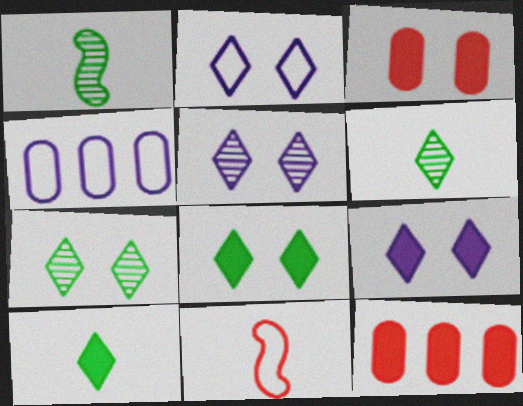[[1, 2, 12], 
[2, 5, 9]]